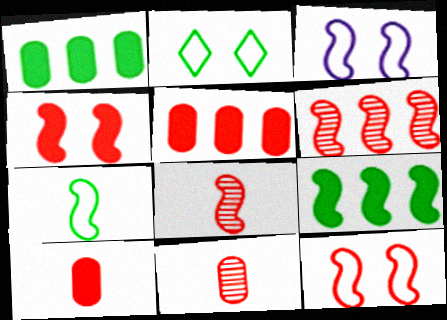[[3, 8, 9]]